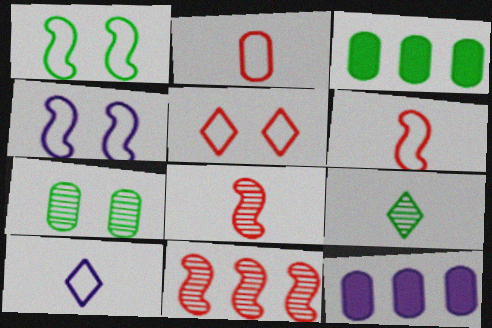[[1, 3, 9], 
[2, 7, 12]]